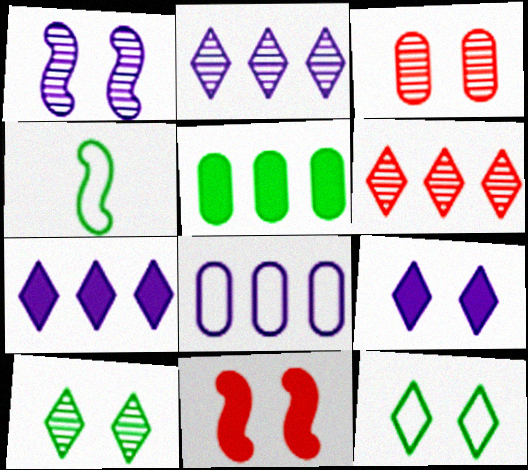[[1, 3, 10], 
[3, 4, 7], 
[4, 5, 10]]